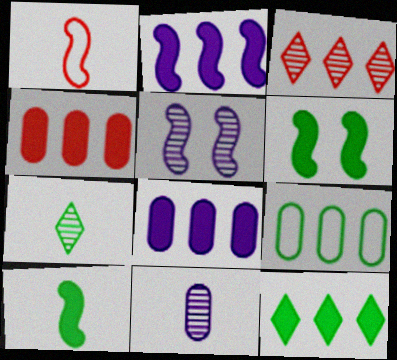[[2, 3, 9], 
[2, 4, 12], 
[6, 7, 9]]